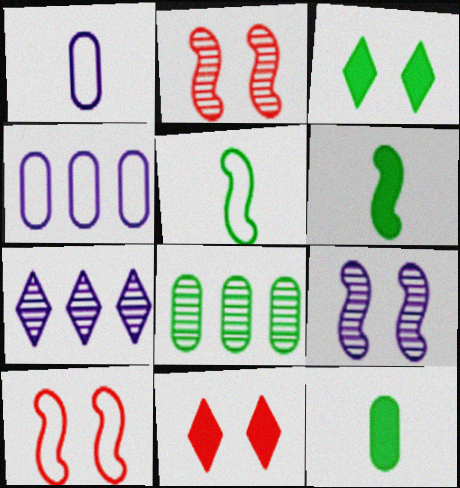[[3, 5, 8], 
[7, 10, 12]]